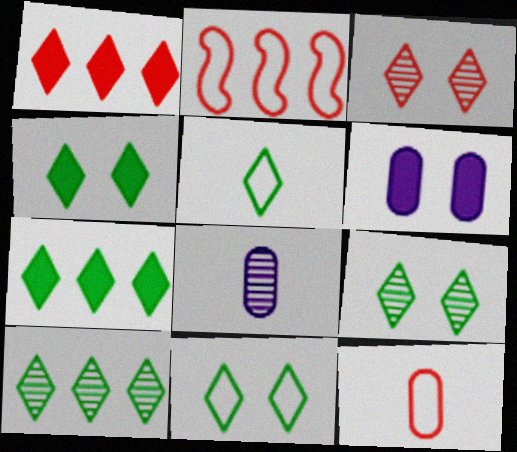[[2, 4, 8], 
[4, 5, 10], 
[4, 9, 11], 
[5, 7, 9]]